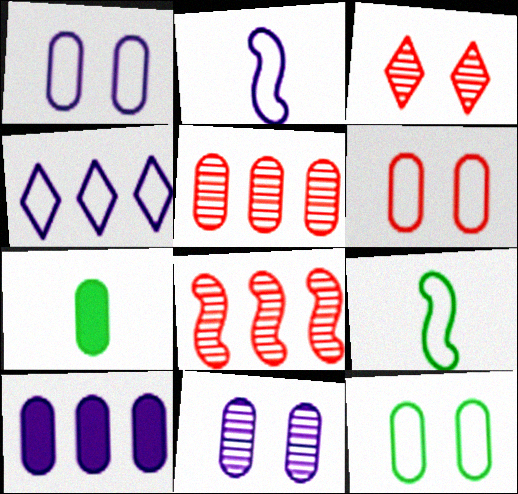[[1, 2, 4], 
[1, 5, 7], 
[1, 6, 12], 
[3, 9, 10], 
[4, 6, 9]]